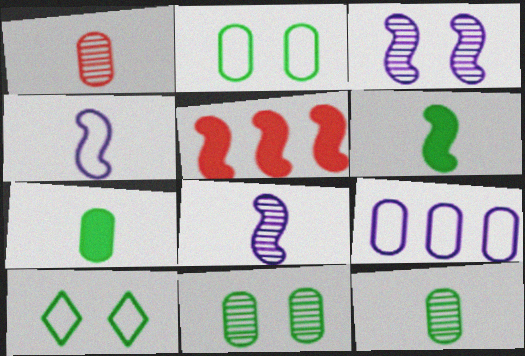[]